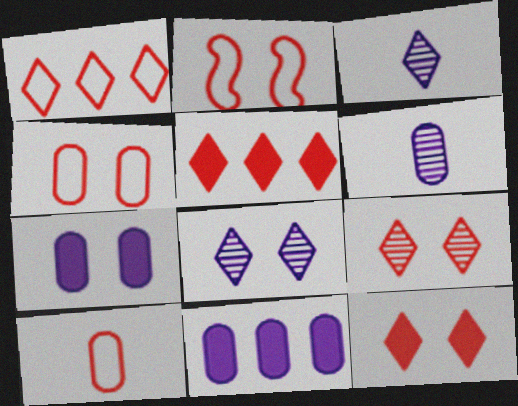[[1, 2, 10]]